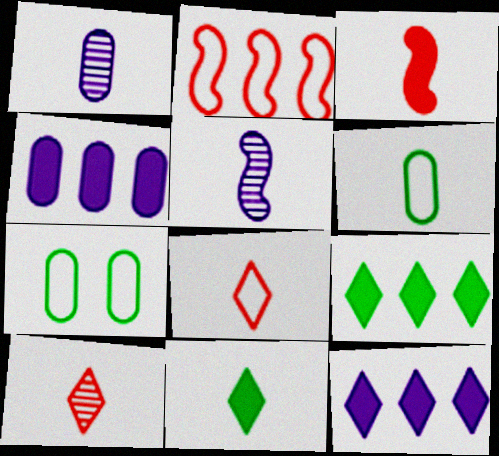[]